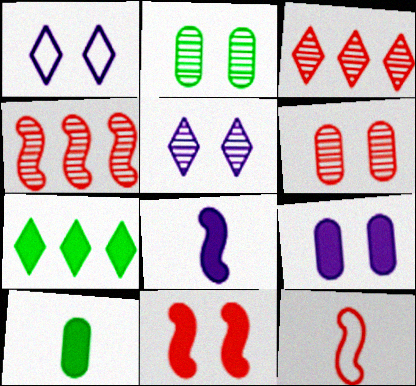[[1, 2, 11], 
[1, 4, 10], 
[4, 11, 12]]